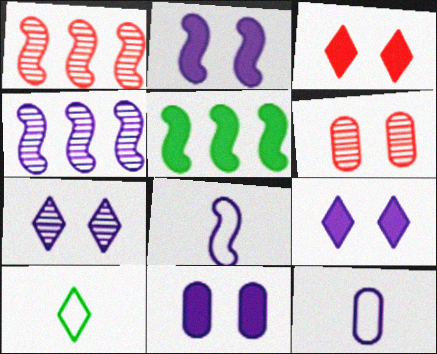[[1, 10, 11], 
[2, 4, 8], 
[2, 9, 11], 
[4, 9, 12]]